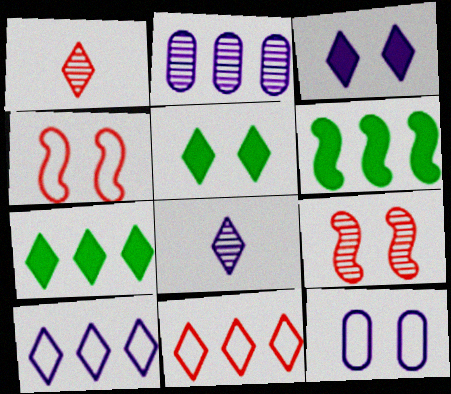[[1, 5, 10], 
[1, 6, 12], 
[2, 6, 11], 
[3, 8, 10], 
[5, 8, 11], 
[5, 9, 12]]